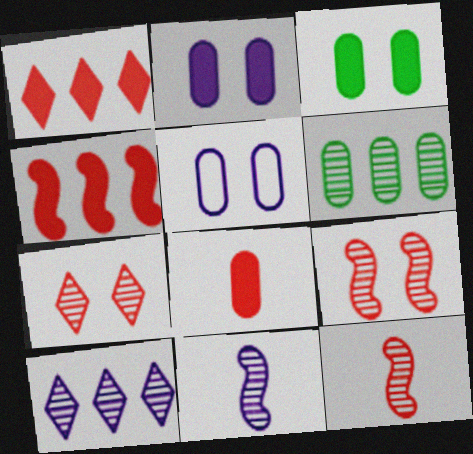[[5, 6, 8], 
[6, 7, 11]]